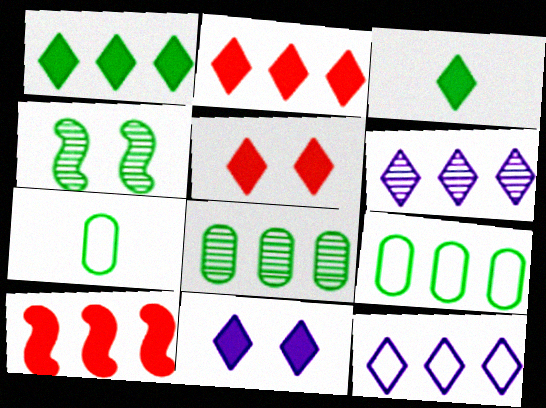[[1, 4, 7], 
[2, 3, 11], 
[3, 4, 9], 
[6, 9, 10], 
[8, 10, 12]]